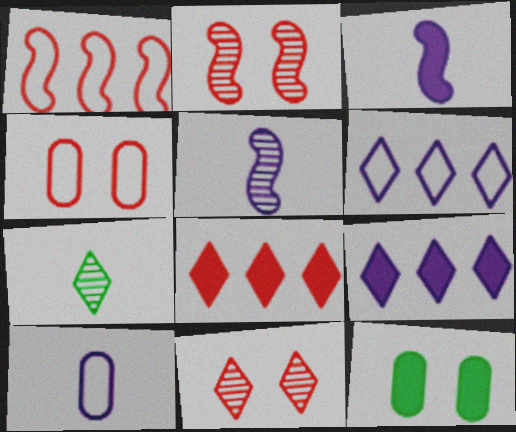[[3, 8, 12]]